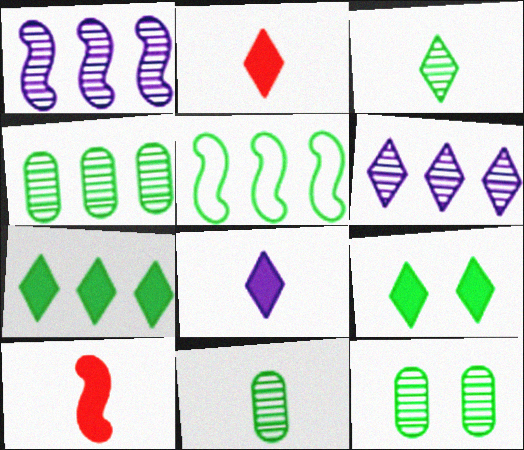[[4, 5, 7], 
[4, 11, 12], 
[5, 9, 11]]